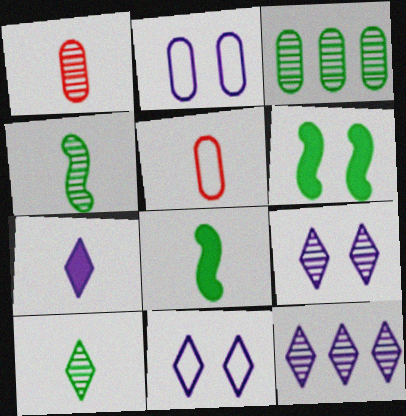[[4, 5, 7], 
[5, 6, 12], 
[7, 11, 12]]